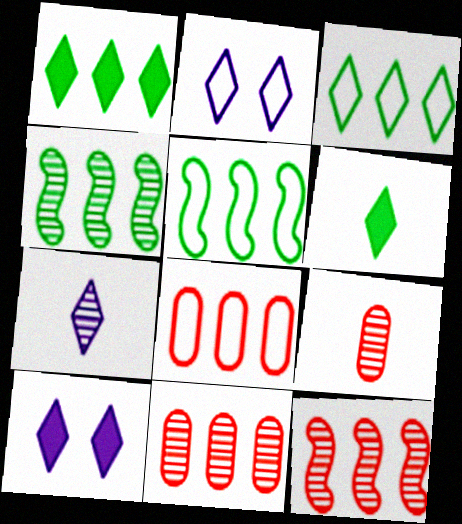[[5, 9, 10]]